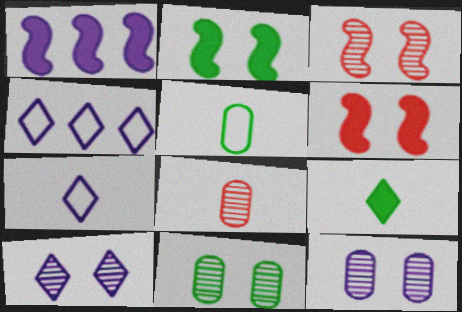[[1, 7, 12], 
[2, 4, 8], 
[3, 10, 11]]